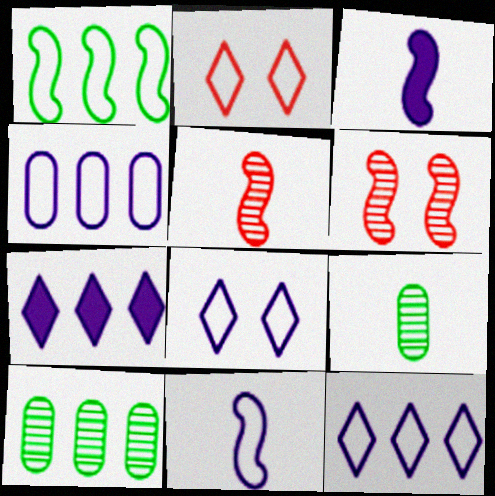[[1, 3, 6], 
[2, 3, 10], 
[4, 8, 11]]